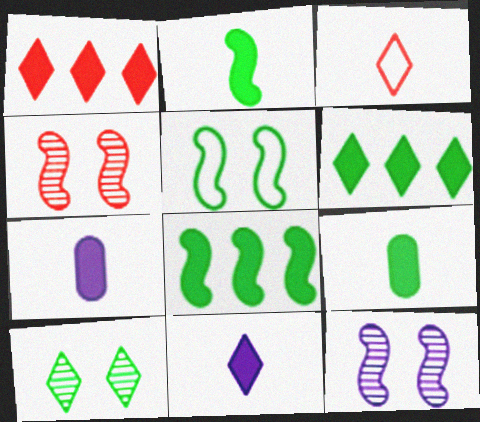[]